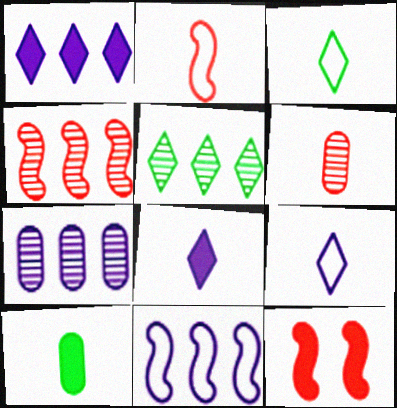[[1, 7, 11], 
[1, 10, 12], 
[2, 4, 12], 
[3, 7, 12], 
[4, 5, 7]]